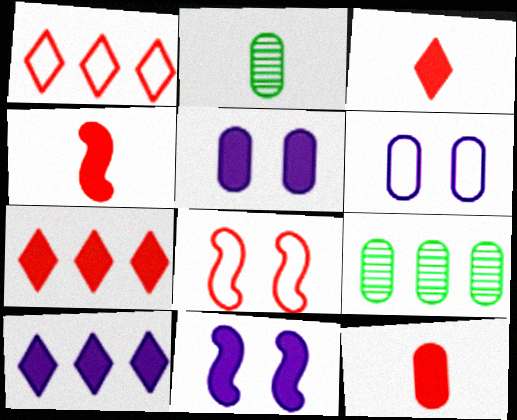[[1, 2, 11], 
[2, 8, 10], 
[3, 4, 12], 
[6, 9, 12]]